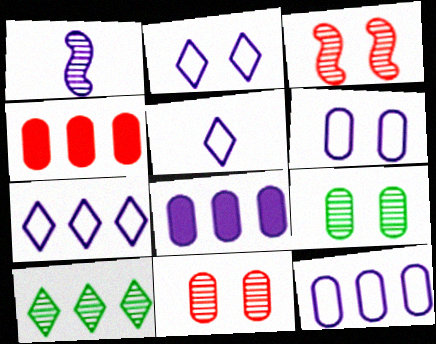[[1, 2, 8], 
[1, 10, 11], 
[2, 5, 7]]